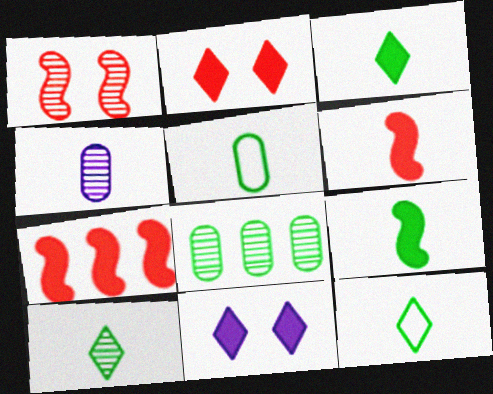[[3, 10, 12], 
[4, 6, 12], 
[5, 9, 10]]